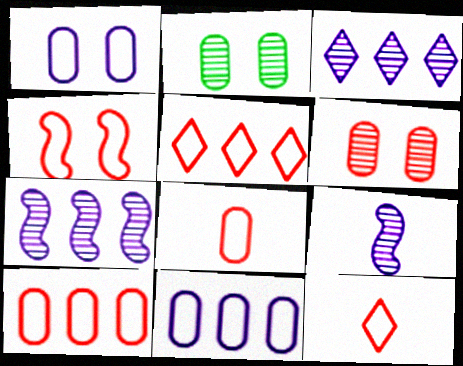[[4, 5, 8], 
[4, 10, 12]]